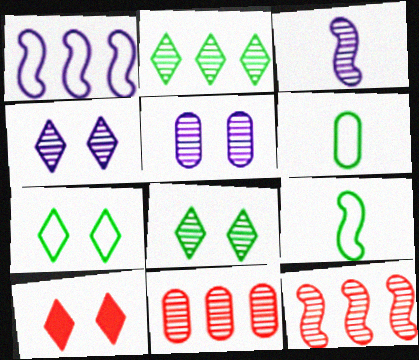[[3, 8, 11], 
[4, 7, 10]]